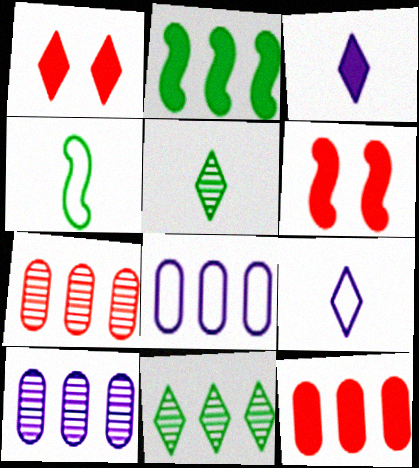[[1, 4, 10], 
[1, 9, 11], 
[5, 6, 8]]